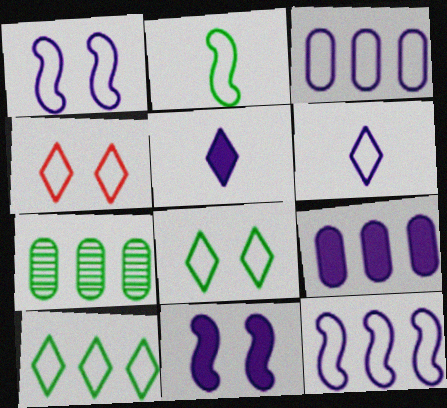[[1, 3, 6], 
[2, 3, 4], 
[4, 6, 10], 
[5, 9, 11]]